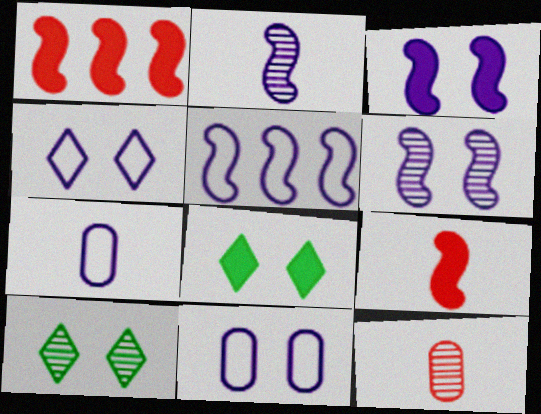[[1, 7, 10], 
[2, 3, 5], 
[4, 5, 7], 
[5, 8, 12]]